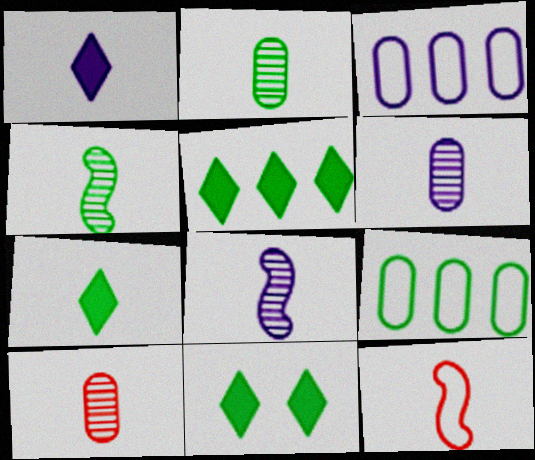[[1, 2, 12], 
[2, 6, 10], 
[4, 9, 11], 
[5, 7, 11], 
[6, 7, 12]]